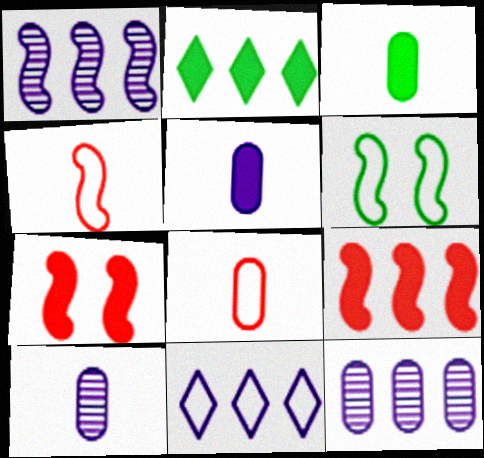[[2, 5, 7], 
[3, 8, 10], 
[6, 8, 11]]